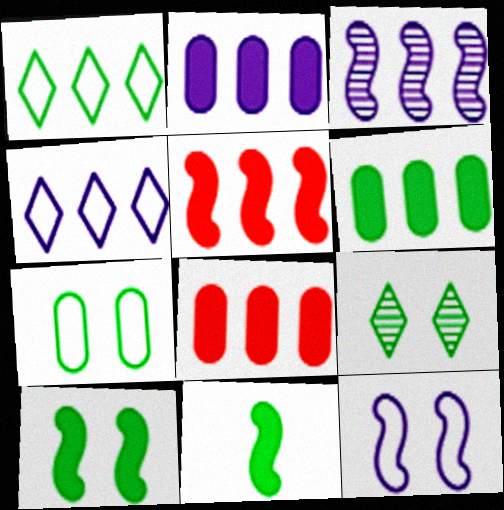[[1, 3, 8], 
[2, 3, 4], 
[2, 6, 8], 
[7, 9, 10]]